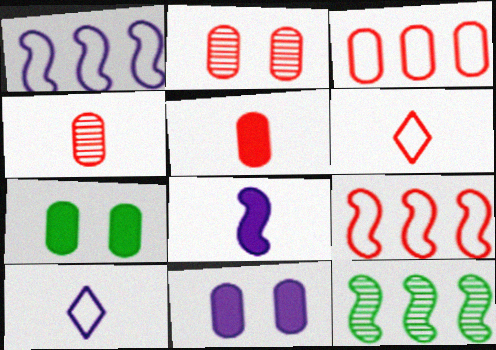[[2, 3, 5], 
[6, 11, 12]]